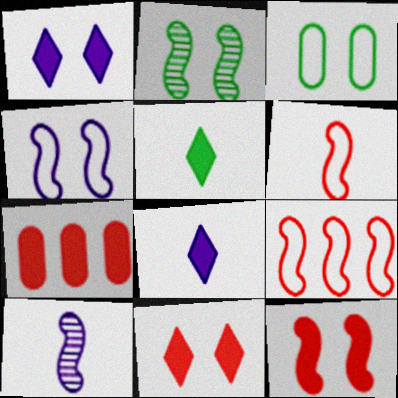[[2, 4, 12]]